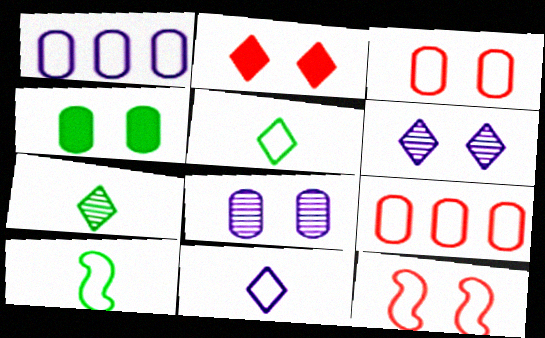[[1, 5, 12], 
[3, 4, 8], 
[4, 6, 12]]